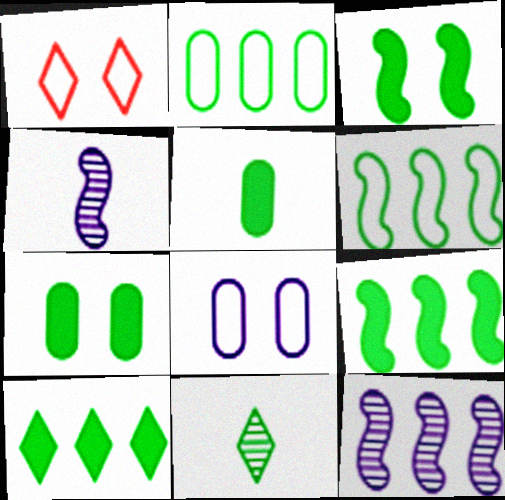[[1, 5, 12], 
[2, 3, 11], 
[3, 5, 10], 
[6, 7, 11]]